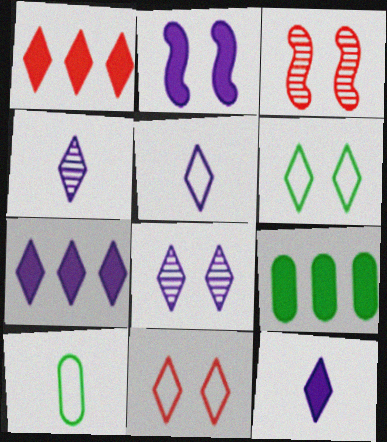[[1, 4, 6], 
[3, 5, 9], 
[3, 7, 10], 
[4, 5, 12], 
[5, 7, 8]]